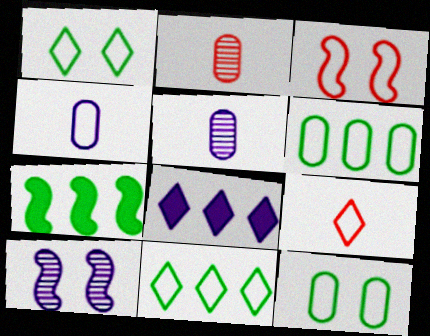[[3, 4, 11], 
[4, 8, 10]]